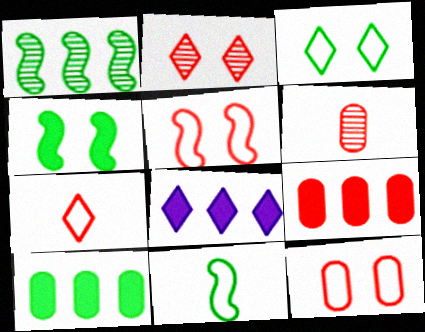[[1, 4, 11], 
[6, 9, 12]]